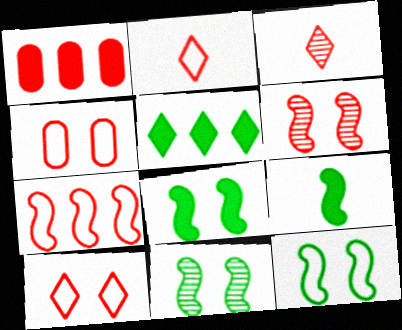[[1, 2, 6], 
[2, 4, 7], 
[8, 11, 12]]